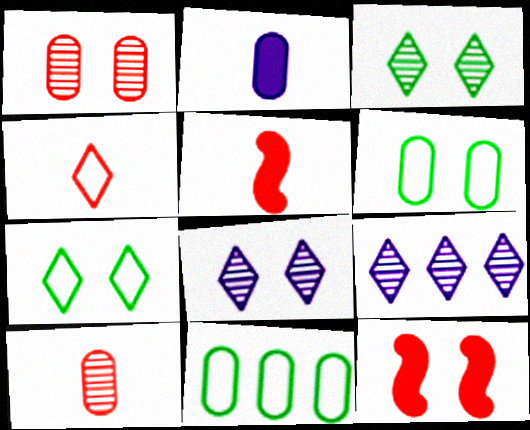[[1, 2, 11], 
[4, 5, 10], 
[5, 6, 9], 
[5, 8, 11], 
[6, 8, 12]]